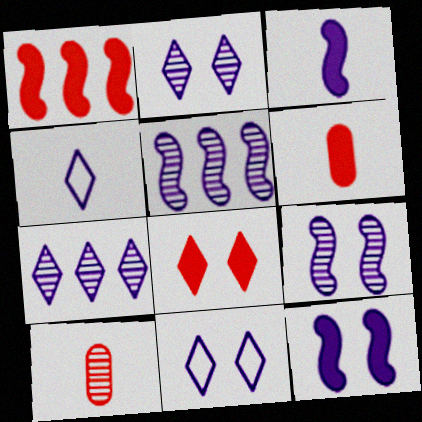[[1, 6, 8]]